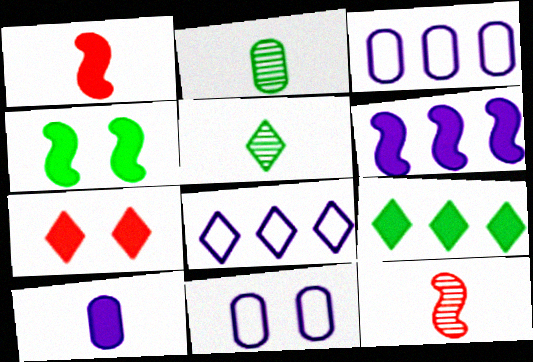[[1, 4, 6], 
[5, 7, 8], 
[9, 11, 12]]